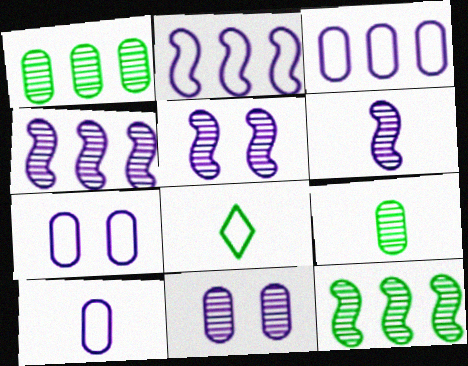[[3, 7, 10], 
[4, 5, 6]]